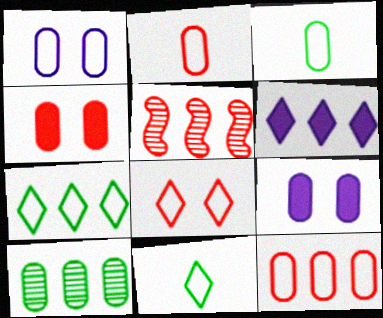[[1, 3, 12], 
[2, 9, 10], 
[5, 9, 11]]